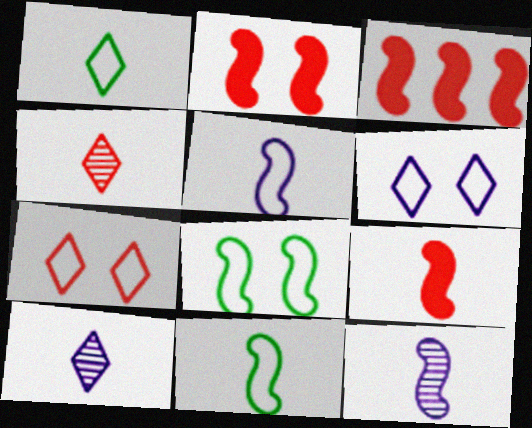[[2, 3, 9], 
[3, 8, 12], 
[9, 11, 12]]